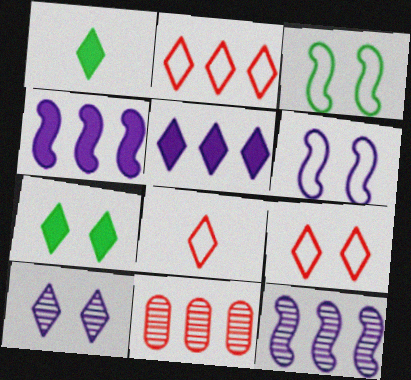[[1, 2, 10], 
[1, 6, 11], 
[2, 8, 9], 
[7, 9, 10]]